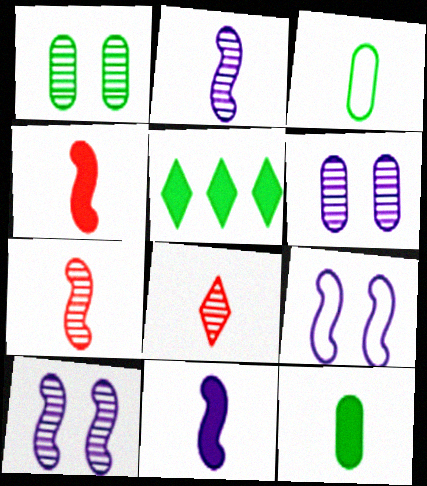[[3, 8, 11]]